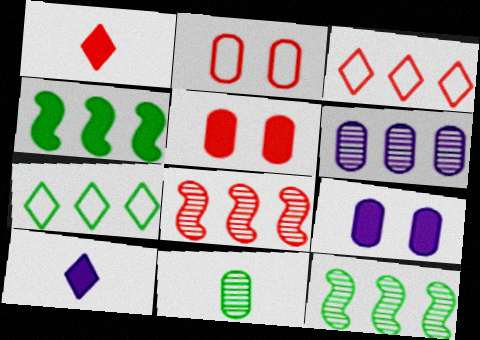[[1, 2, 8], 
[1, 4, 9], 
[2, 10, 12], 
[3, 4, 6], 
[4, 5, 10]]